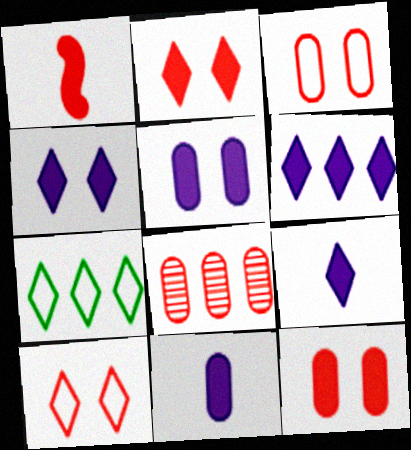[[1, 8, 10], 
[4, 6, 9]]